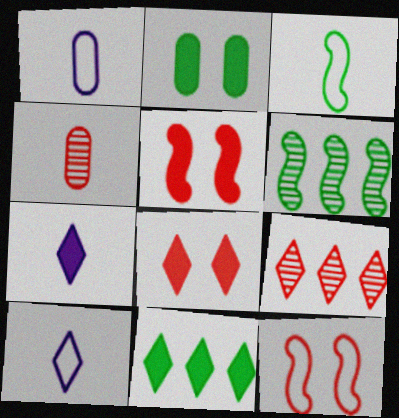[[1, 6, 8], 
[3, 4, 7], 
[7, 8, 11]]